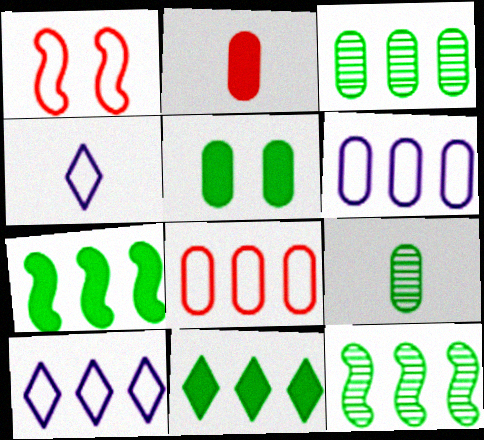[]